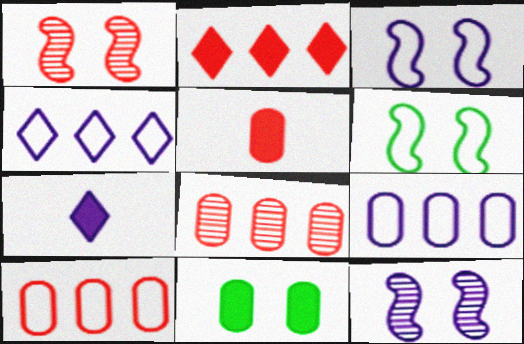[[6, 7, 8], 
[7, 9, 12]]